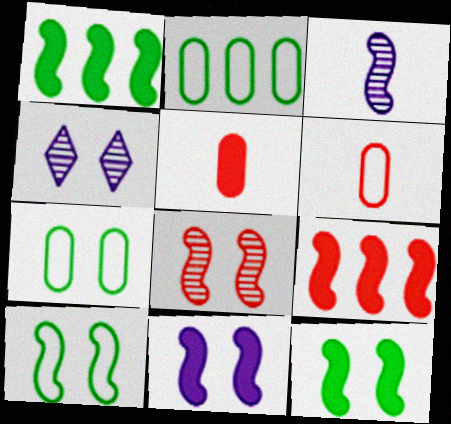[[1, 4, 6], 
[3, 9, 10], 
[8, 10, 11]]